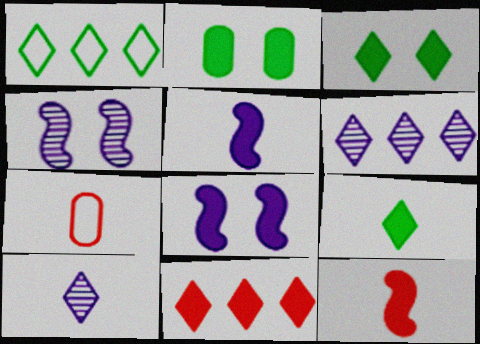[[1, 6, 11], 
[2, 5, 11]]